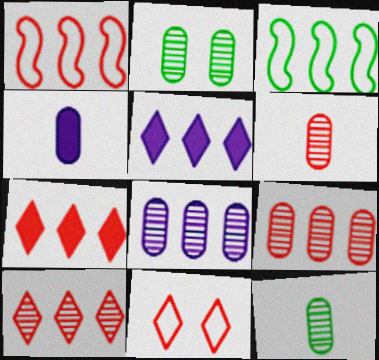[[1, 7, 9], 
[2, 6, 8], 
[3, 5, 9], 
[3, 7, 8]]